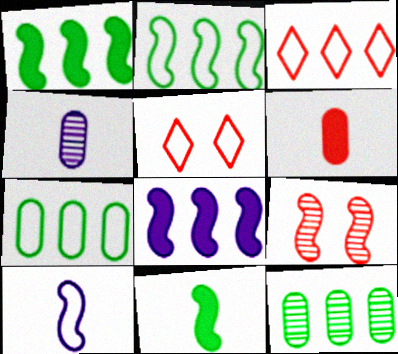[[1, 4, 5], 
[1, 9, 10], 
[3, 6, 9], 
[3, 8, 12], 
[5, 7, 10]]